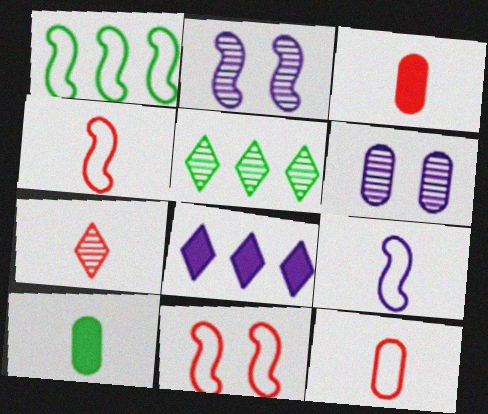[[1, 9, 11], 
[3, 4, 7], 
[6, 8, 9], 
[7, 9, 10]]